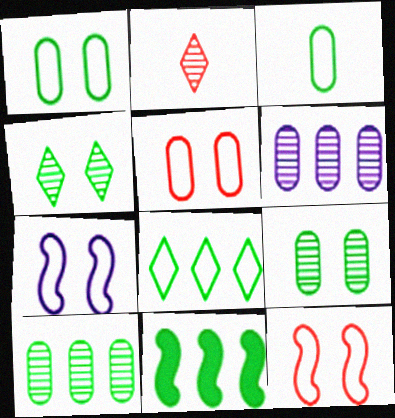[[3, 4, 11], 
[8, 10, 11]]